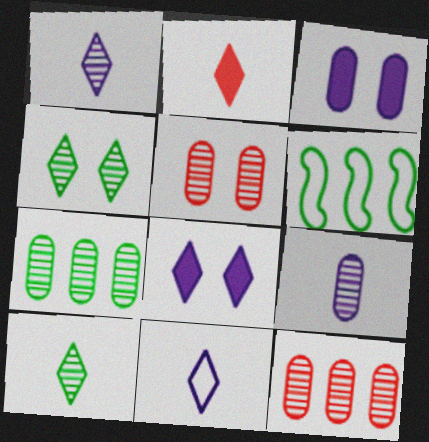[[2, 10, 11], 
[5, 7, 9]]